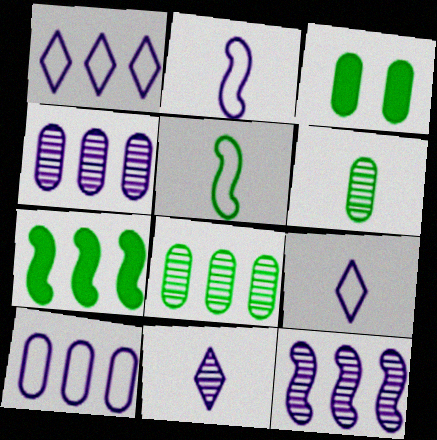[]